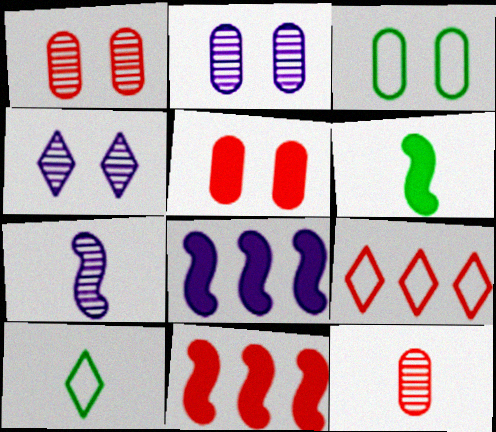[[1, 8, 10], 
[2, 3, 5], 
[2, 6, 9], 
[2, 10, 11]]